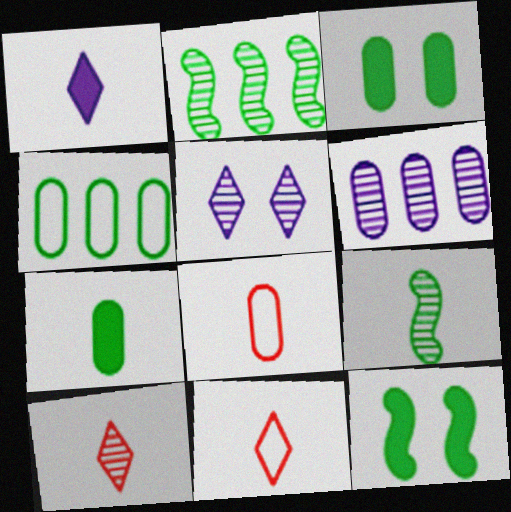[[1, 8, 9], 
[3, 6, 8], 
[6, 11, 12]]